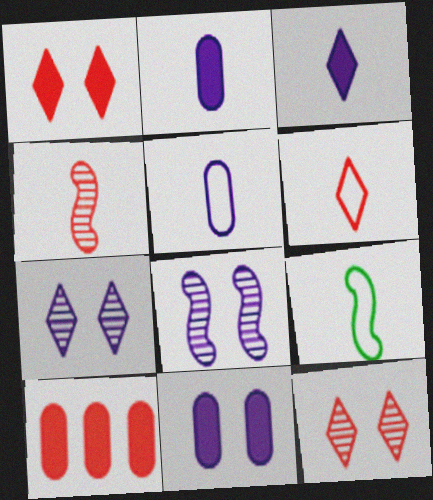[[5, 6, 9], 
[7, 9, 10]]